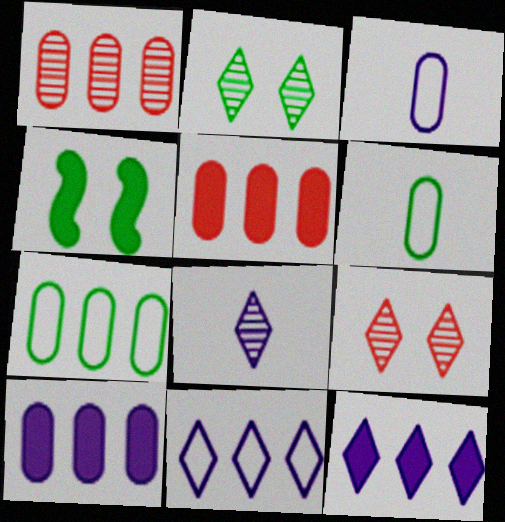[[1, 7, 10]]